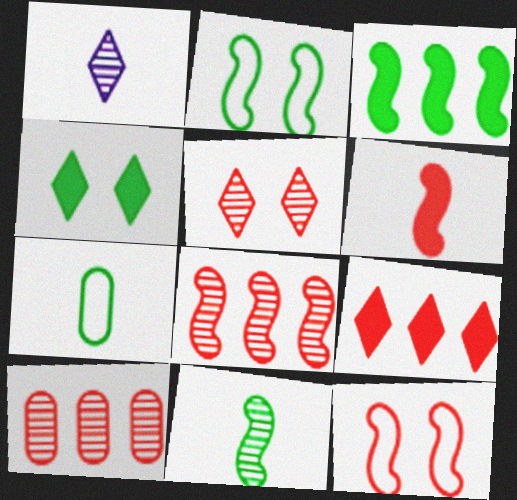[[1, 6, 7], 
[2, 3, 11], 
[6, 8, 12]]